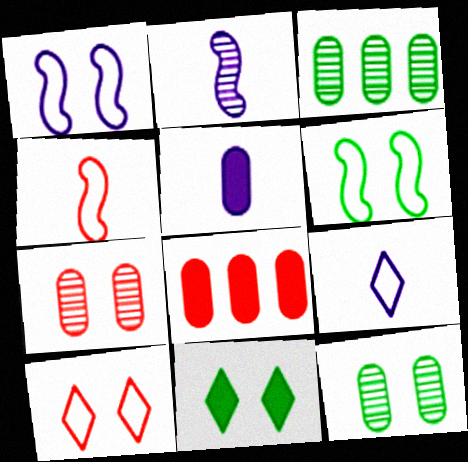[[1, 7, 11], 
[2, 5, 9], 
[6, 11, 12]]